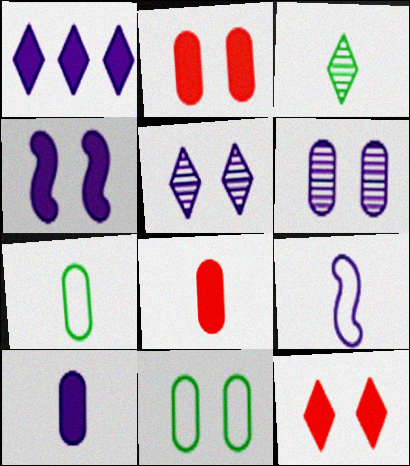[[1, 4, 10], 
[1, 6, 9], 
[2, 6, 11], 
[3, 8, 9]]